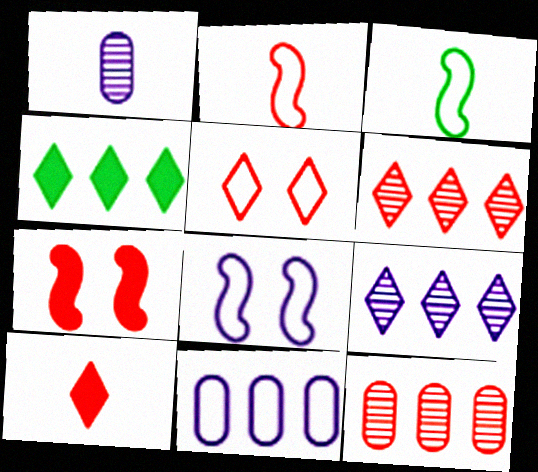[[1, 3, 10], 
[3, 5, 11], 
[5, 6, 10]]